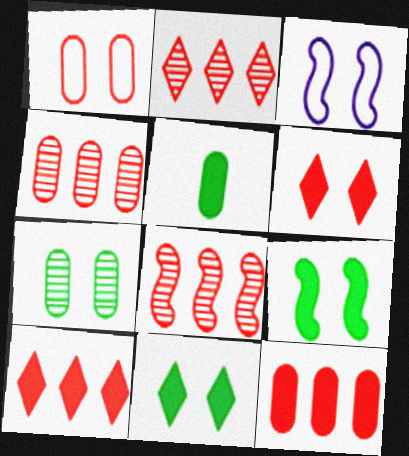[[2, 3, 5], 
[2, 4, 8], 
[3, 6, 7]]